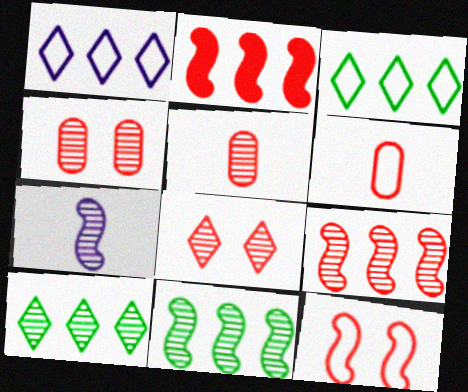[[2, 6, 8], 
[4, 7, 10], 
[5, 8, 9]]